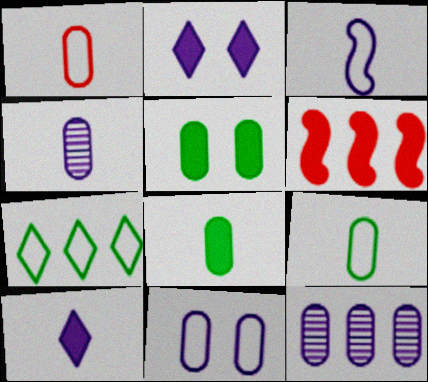[[1, 4, 8], 
[1, 5, 12], 
[2, 3, 12], 
[2, 6, 8], 
[3, 4, 10], 
[5, 6, 10], 
[6, 7, 12]]